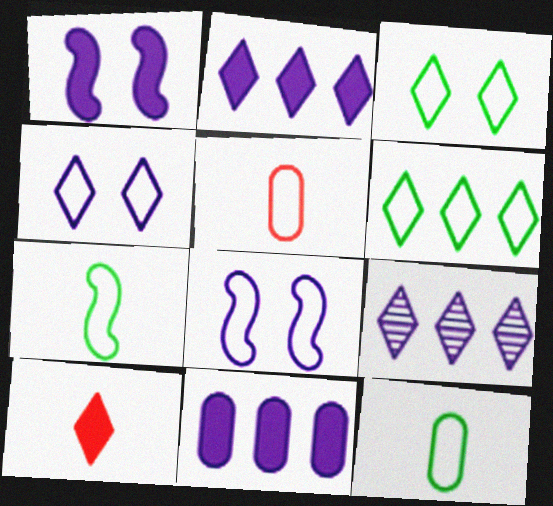[[3, 9, 10], 
[5, 6, 8]]